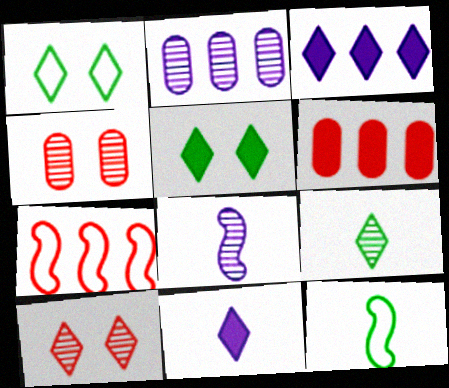[[1, 6, 8], 
[3, 4, 12]]